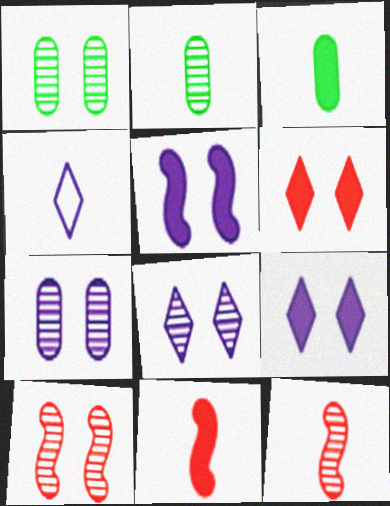[[1, 8, 10], 
[2, 4, 11], 
[3, 4, 12]]